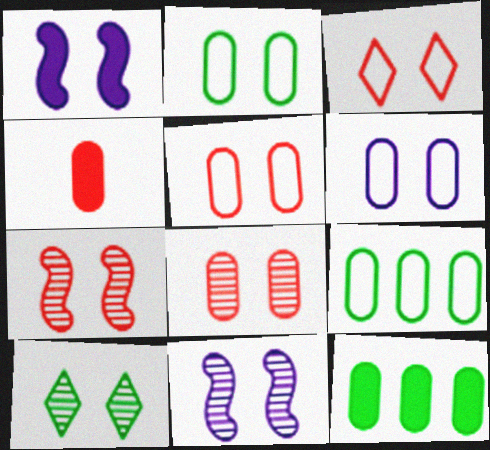[[1, 5, 10], 
[2, 5, 6], 
[8, 10, 11]]